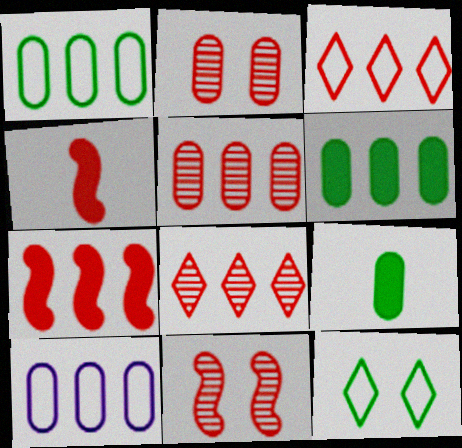[[2, 3, 4], 
[2, 9, 10], 
[3, 5, 7], 
[5, 6, 10]]